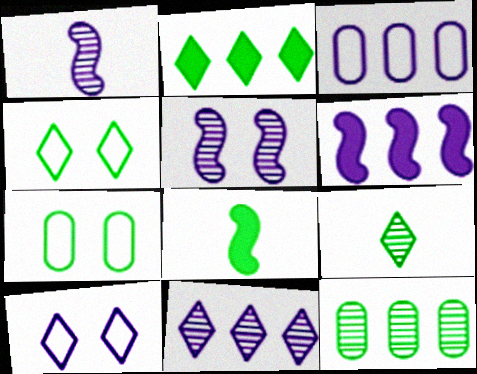[[2, 4, 9], 
[3, 6, 11], 
[4, 8, 12]]